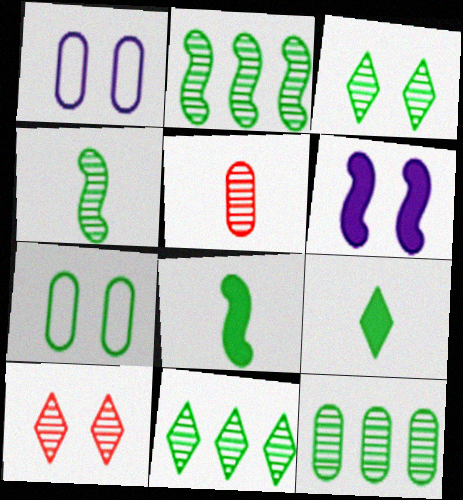[[2, 7, 9], 
[2, 11, 12], 
[3, 4, 12], 
[6, 7, 10], 
[7, 8, 11]]